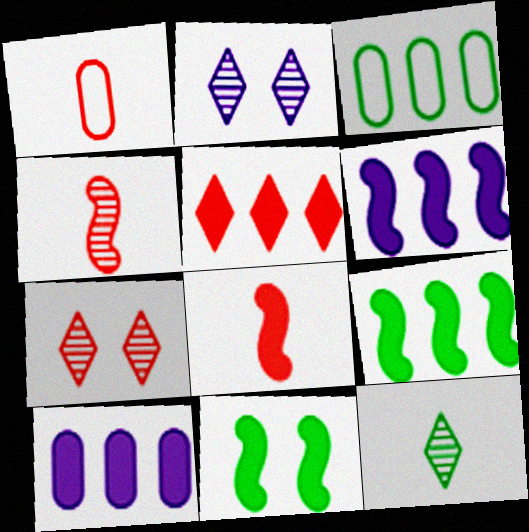[[1, 2, 9], 
[2, 3, 8], 
[3, 11, 12], 
[5, 9, 10], 
[6, 8, 11]]